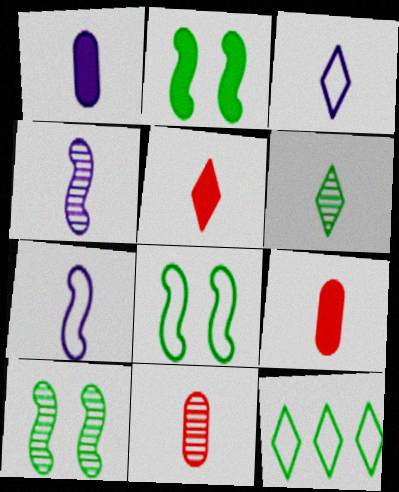[[1, 3, 4], 
[2, 8, 10], 
[3, 5, 6], 
[4, 6, 11], 
[6, 7, 9]]